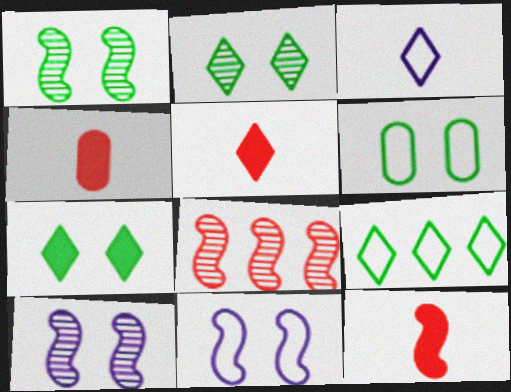[[1, 6, 7], 
[4, 5, 12], 
[4, 9, 10]]